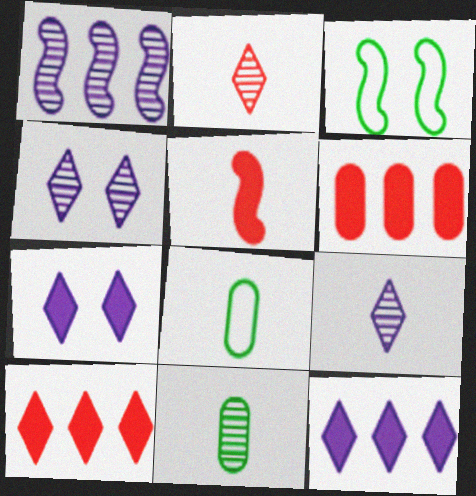[[1, 3, 5], 
[3, 6, 9], 
[5, 8, 9]]